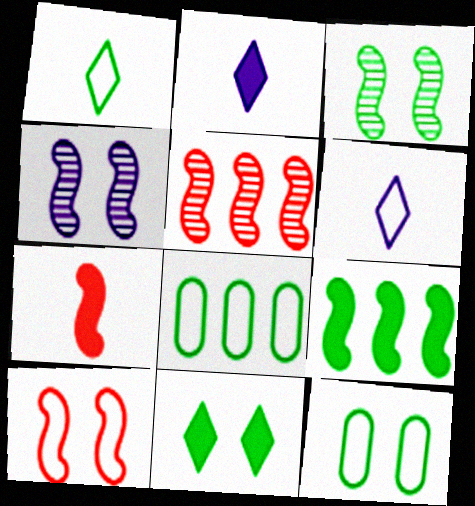[[2, 5, 12], 
[3, 11, 12], 
[5, 7, 10], 
[6, 8, 10]]